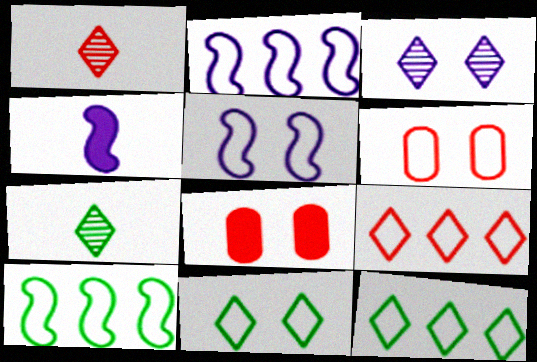[[2, 7, 8], 
[5, 6, 11]]